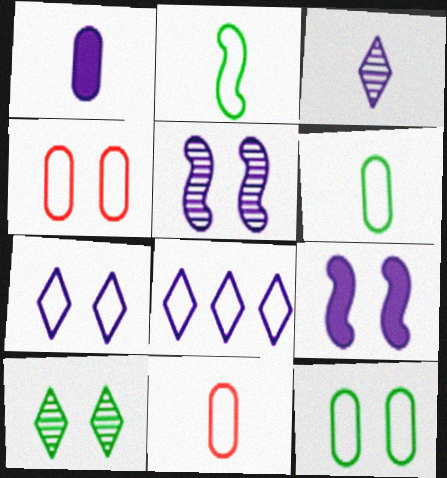[[1, 5, 8], 
[2, 4, 8], 
[4, 9, 10]]